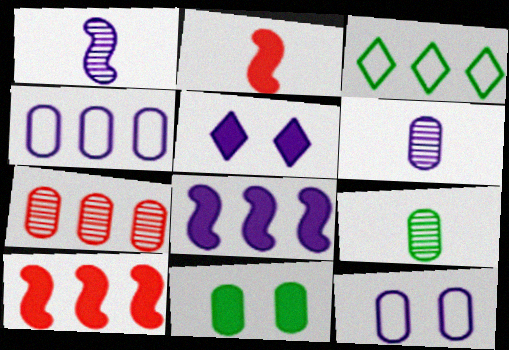[[1, 4, 5], 
[3, 7, 8]]